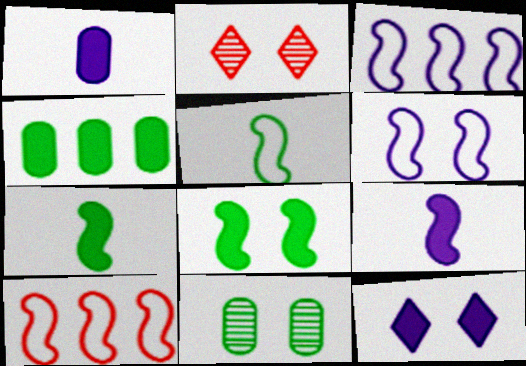[[5, 6, 10]]